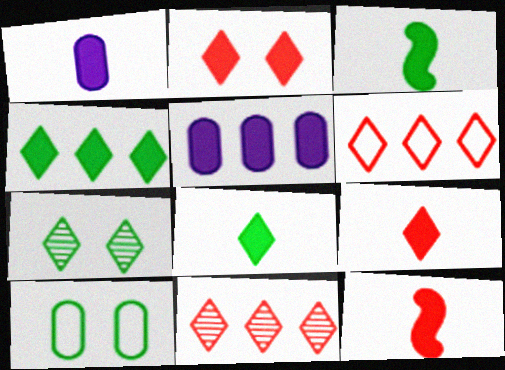[[1, 3, 9], 
[1, 8, 12], 
[2, 3, 5]]